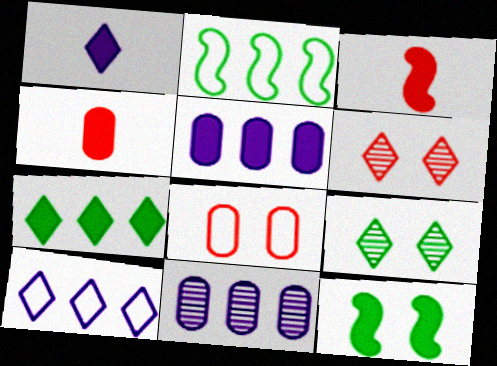[]